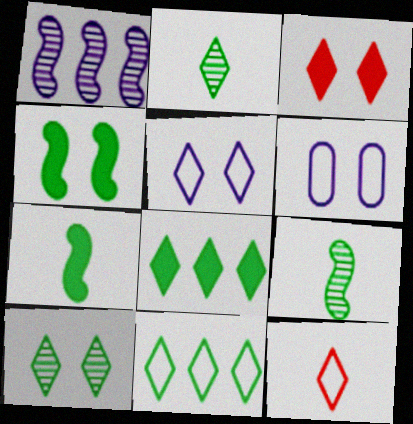[[3, 5, 10], 
[5, 11, 12]]